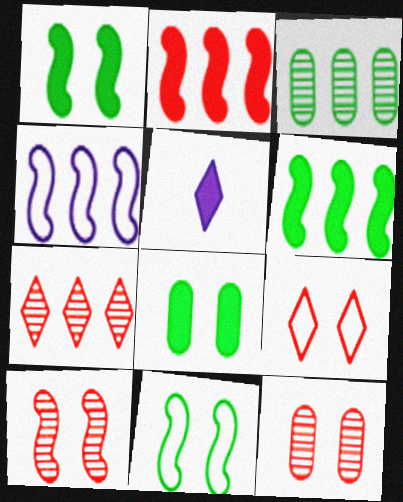[[2, 5, 8]]